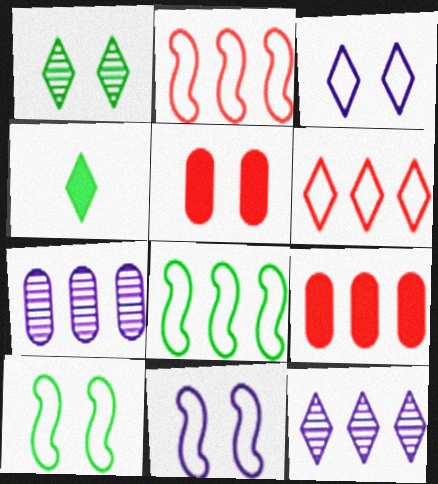[[1, 5, 11], 
[8, 9, 12]]